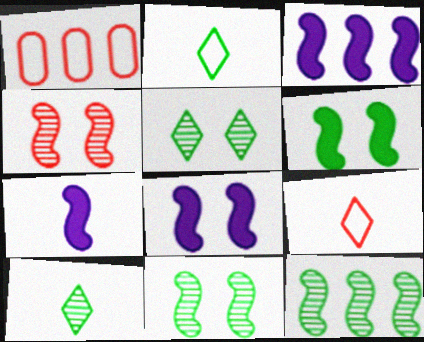[[1, 5, 7], 
[1, 8, 10], 
[3, 7, 8]]